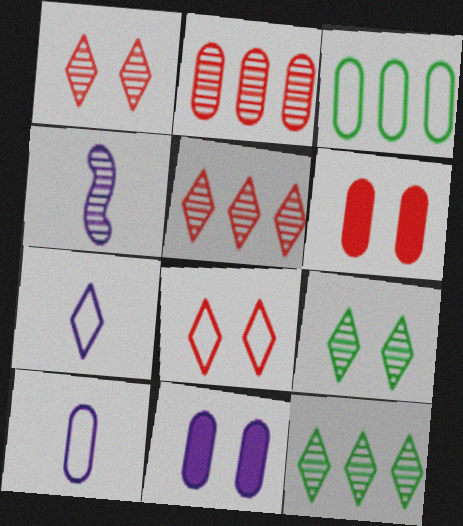[[2, 4, 9]]